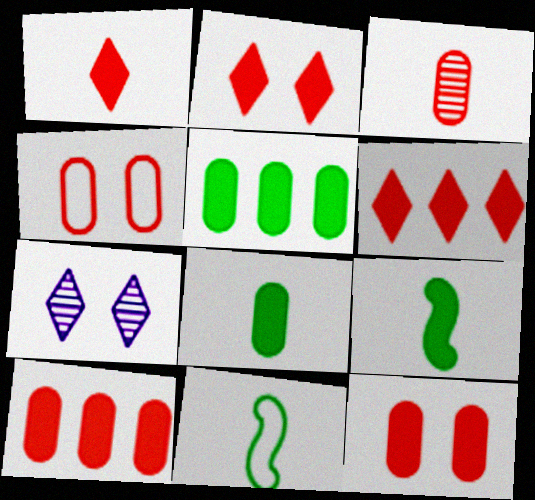[[1, 2, 6], 
[3, 4, 10], 
[7, 10, 11]]